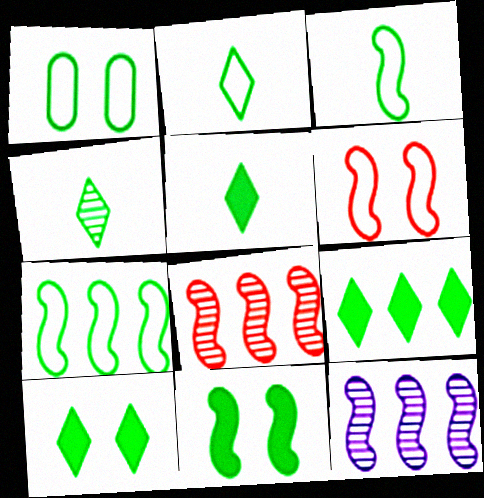[[1, 2, 7], 
[2, 4, 5], 
[5, 9, 10]]